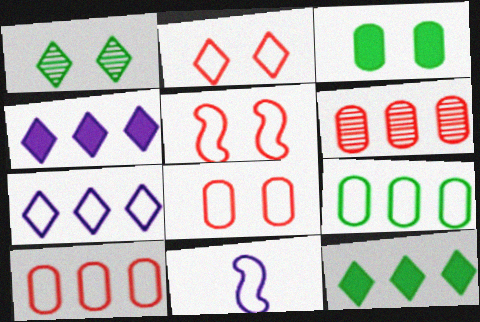[[2, 5, 8], 
[2, 9, 11]]